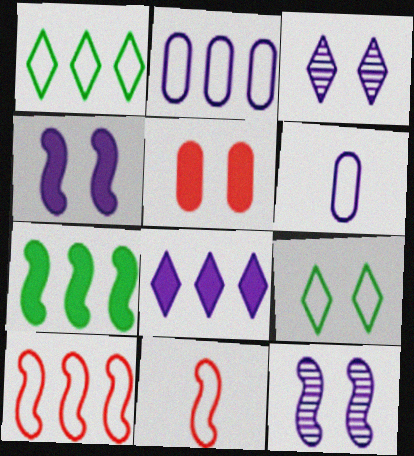[[1, 2, 10], 
[2, 9, 11], 
[5, 9, 12], 
[6, 8, 12], 
[6, 9, 10], 
[7, 11, 12]]